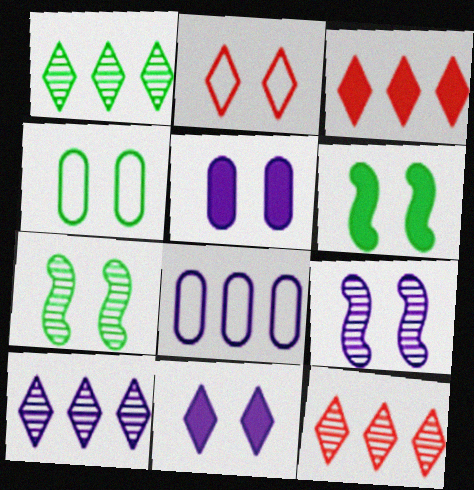[[1, 10, 12], 
[2, 5, 7]]